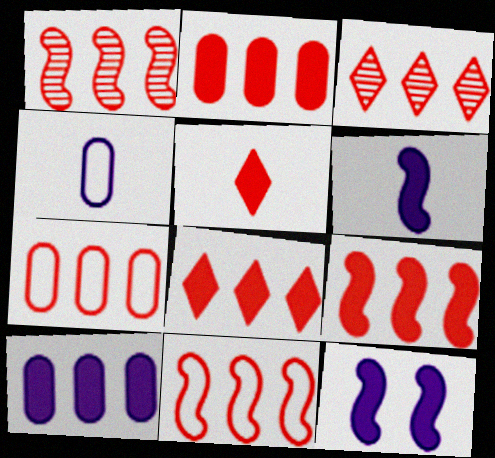[[1, 7, 8], 
[1, 9, 11], 
[2, 3, 11], 
[2, 8, 9], 
[3, 7, 9]]